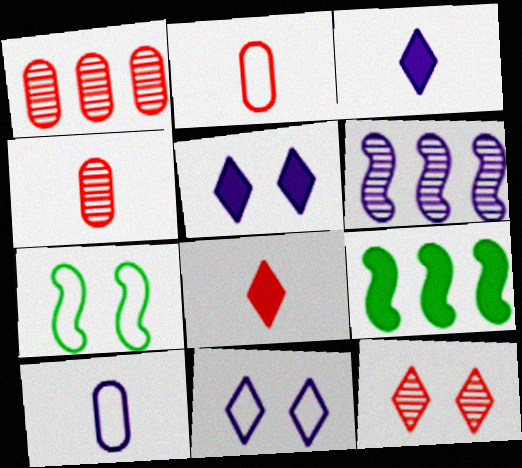[[1, 3, 7], 
[4, 9, 11], 
[5, 6, 10], 
[9, 10, 12]]